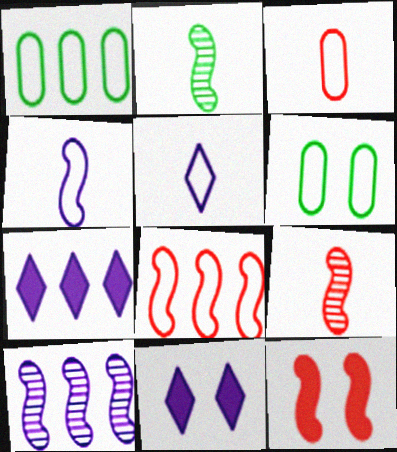[[1, 9, 11], 
[5, 6, 8], 
[6, 7, 9], 
[8, 9, 12]]